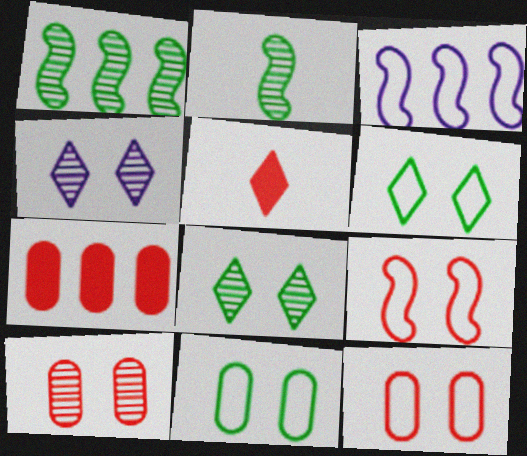[]